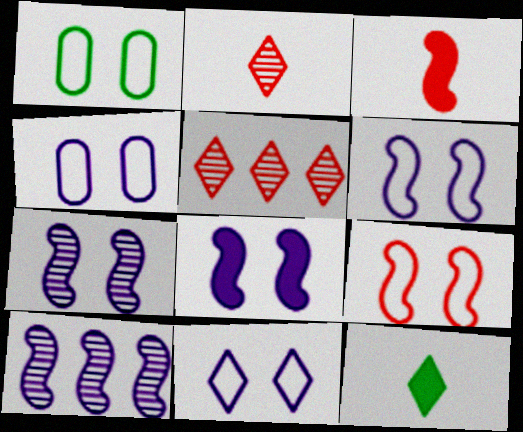[[1, 9, 11], 
[4, 6, 11], 
[5, 11, 12], 
[6, 7, 8]]